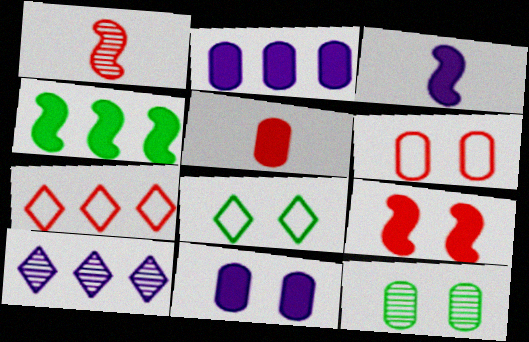[[1, 2, 8], 
[1, 10, 12], 
[3, 4, 9], 
[3, 7, 12], 
[6, 11, 12]]